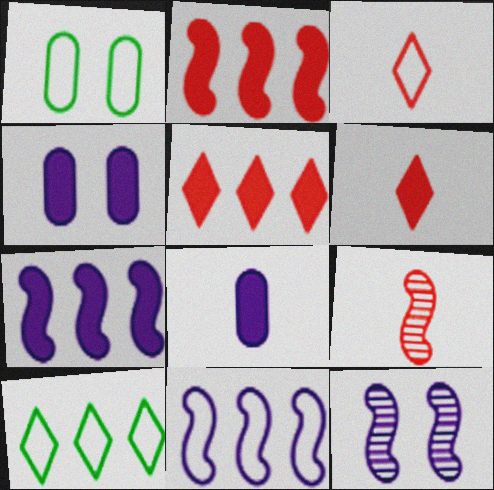[[1, 3, 11], 
[4, 9, 10]]